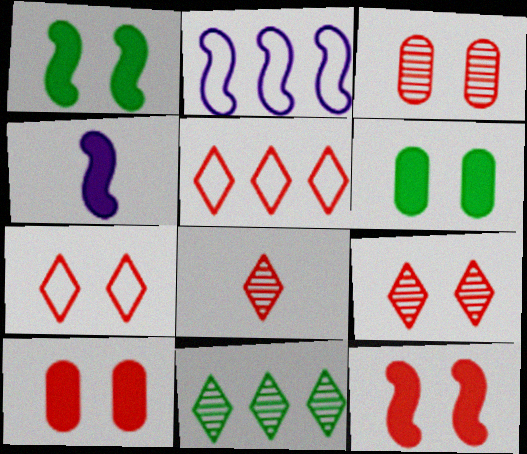[[2, 6, 8], 
[3, 7, 12]]